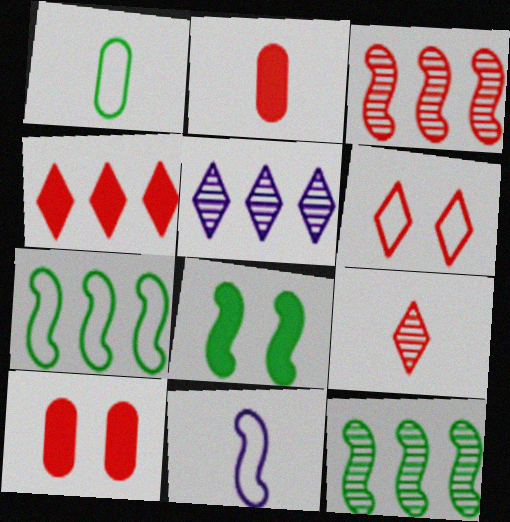[[2, 3, 6], 
[3, 8, 11], 
[4, 6, 9]]